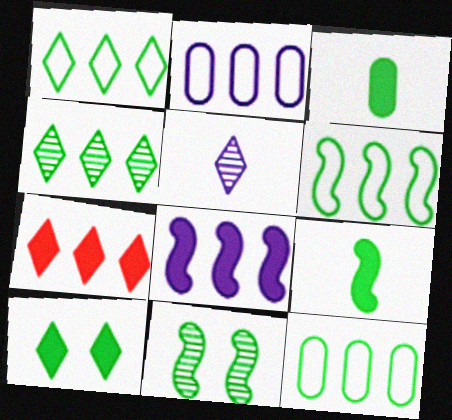[[1, 3, 11], 
[1, 6, 12], 
[6, 9, 11]]